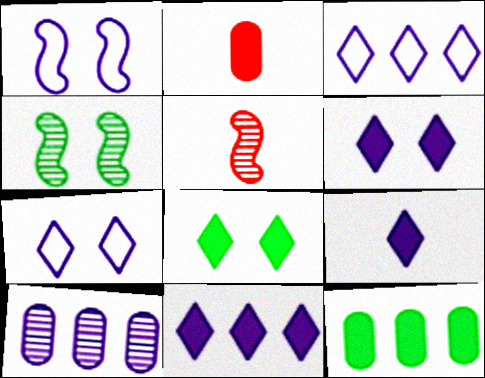[[1, 9, 10], 
[2, 3, 4], 
[5, 7, 12], 
[6, 9, 11]]